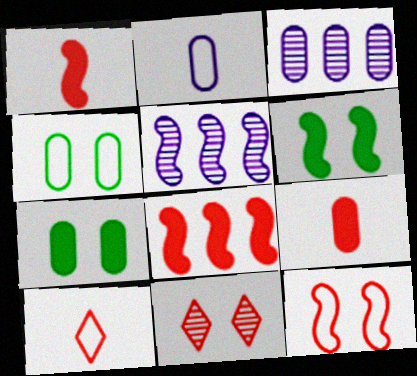[[3, 4, 9], 
[3, 6, 10], 
[5, 7, 10]]